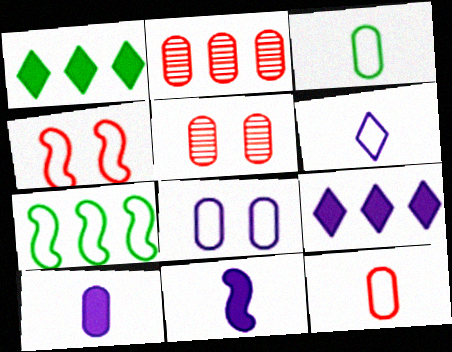[[2, 7, 9]]